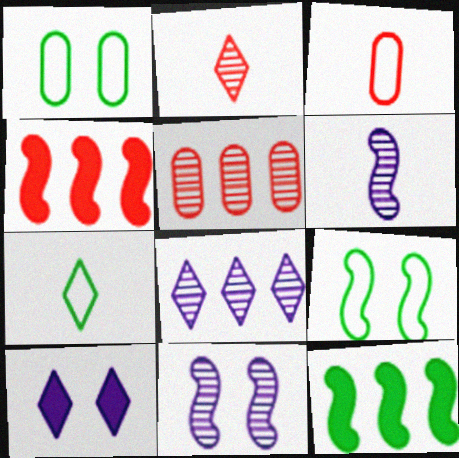[[4, 6, 9]]